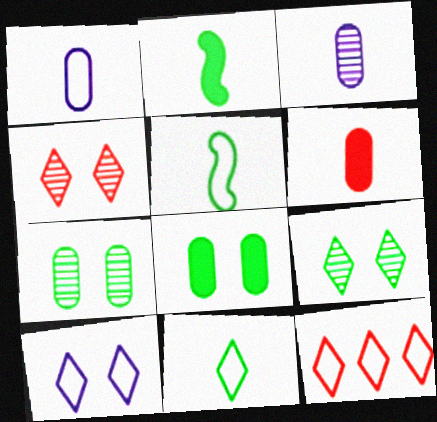[[10, 11, 12]]